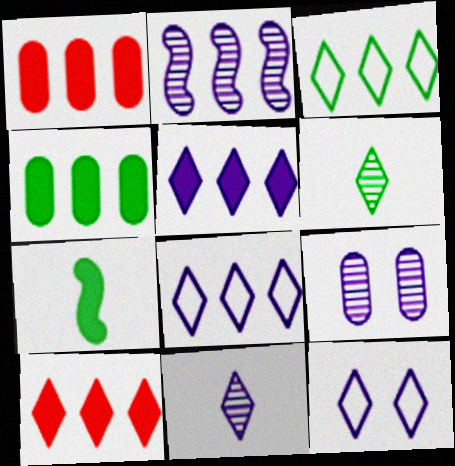[[1, 2, 3], 
[2, 9, 11], 
[5, 11, 12], 
[6, 10, 12]]